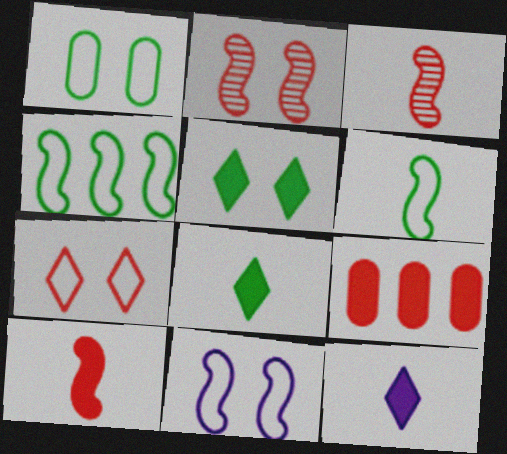[[1, 7, 11], 
[3, 7, 9]]